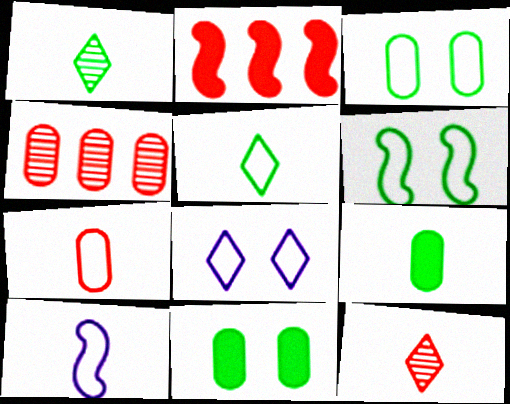[[5, 7, 10], 
[9, 10, 12]]